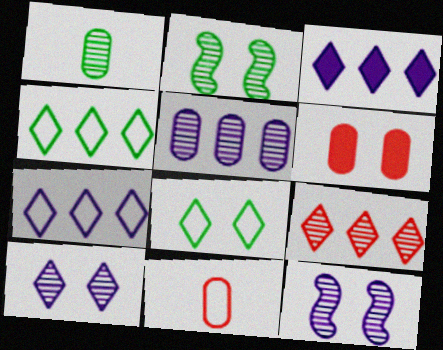[[1, 9, 12], 
[2, 3, 11], 
[3, 4, 9], 
[6, 8, 12]]